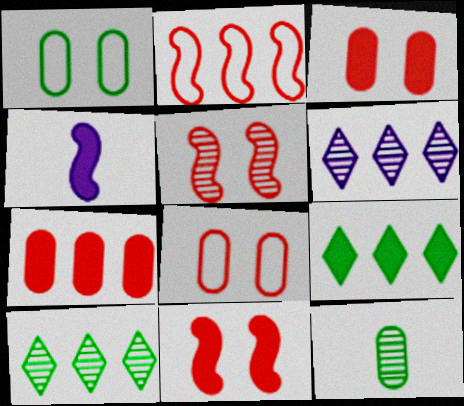[[3, 4, 9], 
[4, 8, 10], 
[5, 6, 12]]